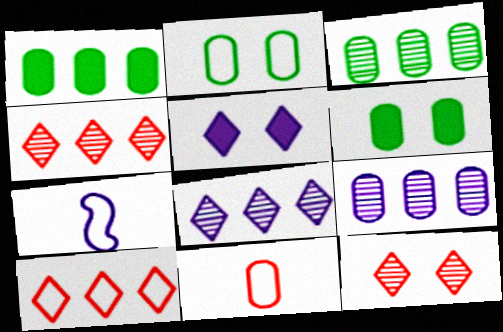[[1, 7, 12], 
[2, 7, 10], 
[4, 6, 7], 
[5, 7, 9], 
[6, 9, 11]]